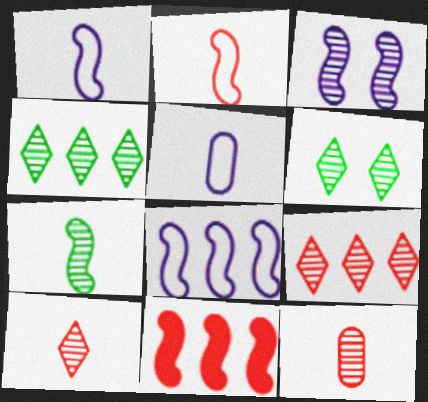[[3, 4, 12], 
[5, 6, 11]]